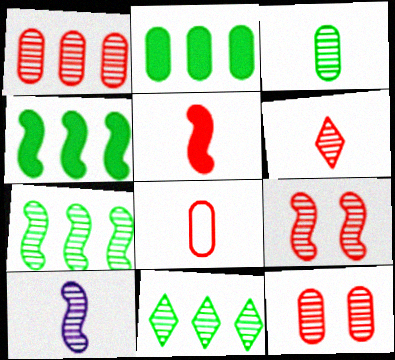[[1, 6, 9], 
[3, 6, 10], 
[5, 6, 8], 
[7, 9, 10], 
[10, 11, 12]]